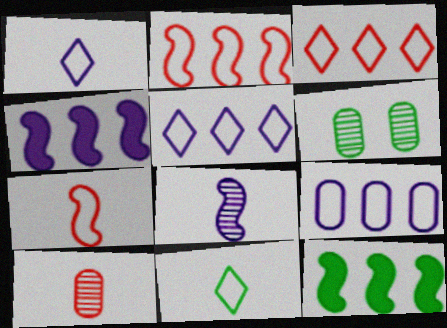[[6, 11, 12]]